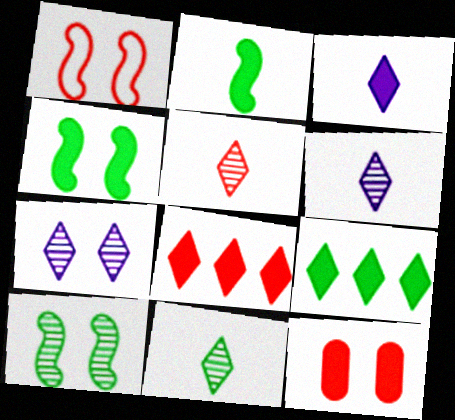[[5, 6, 11]]